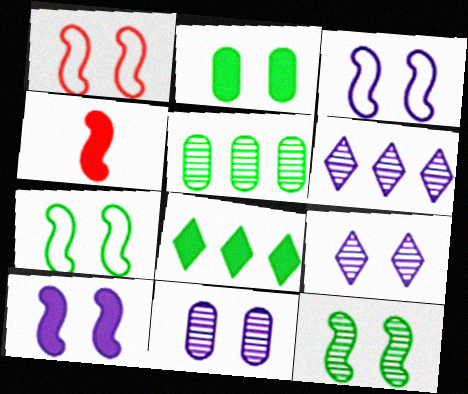[[1, 2, 9], 
[1, 3, 7], 
[1, 10, 12]]